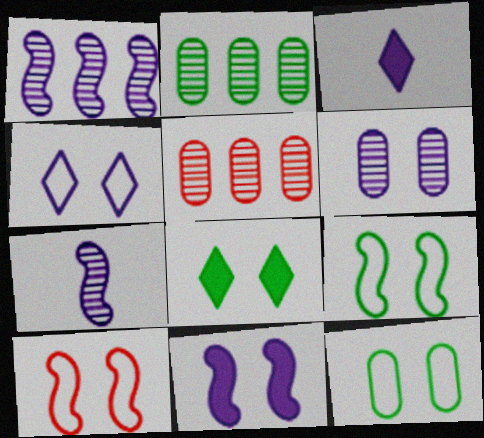[[2, 3, 10], 
[3, 5, 9], 
[4, 6, 11], 
[4, 10, 12], 
[6, 8, 10]]